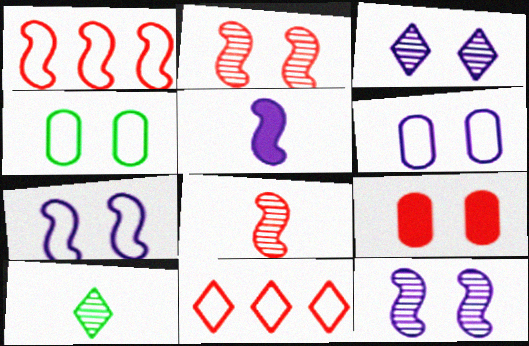[[8, 9, 11]]